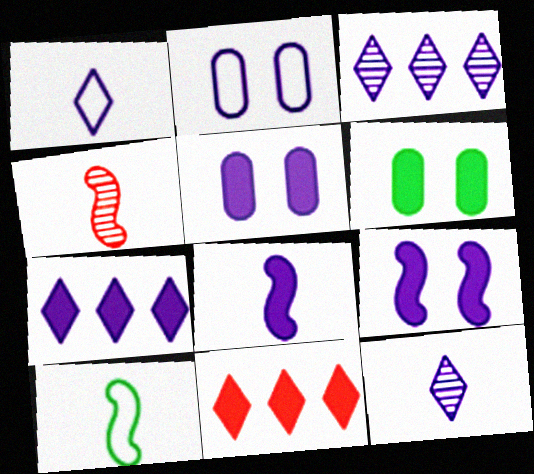[[2, 3, 8], 
[4, 8, 10], 
[5, 7, 8], 
[6, 8, 11]]